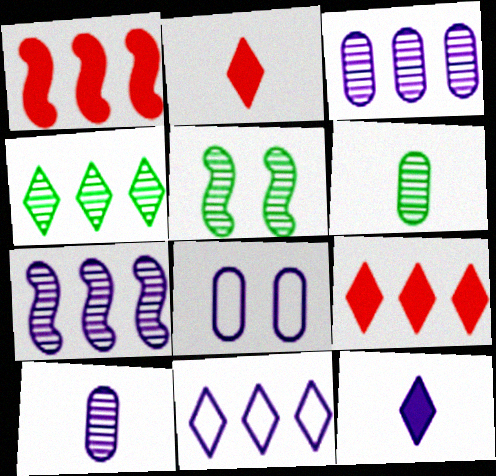[[4, 5, 6], 
[4, 9, 11], 
[7, 8, 12]]